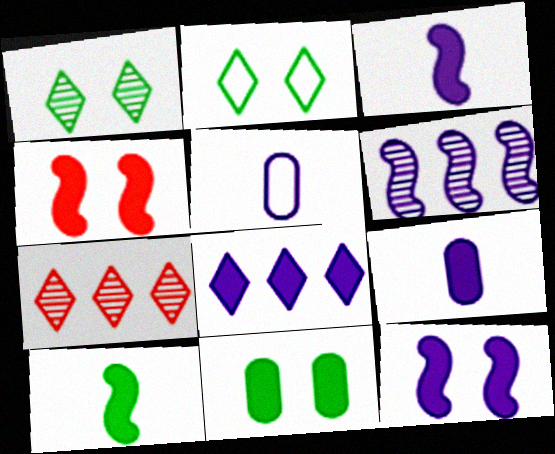[[8, 9, 12]]